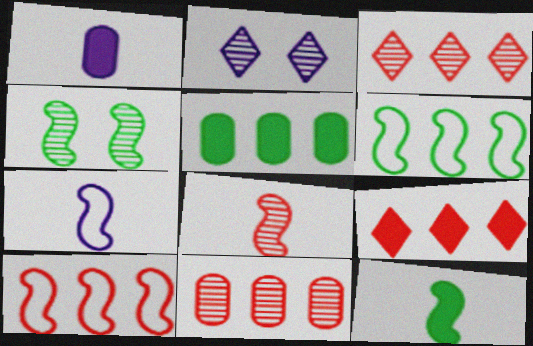[[4, 6, 12], 
[7, 8, 12], 
[9, 10, 11]]